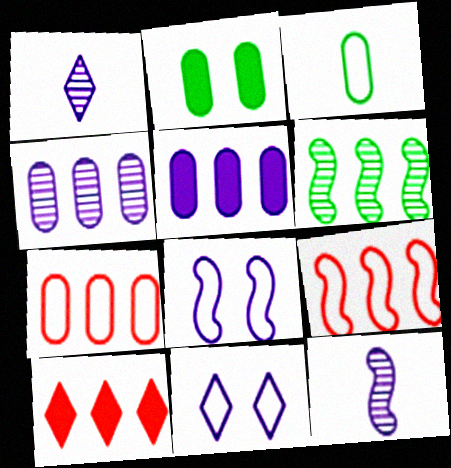[[1, 2, 9], 
[1, 5, 8], 
[3, 9, 11], 
[5, 11, 12]]